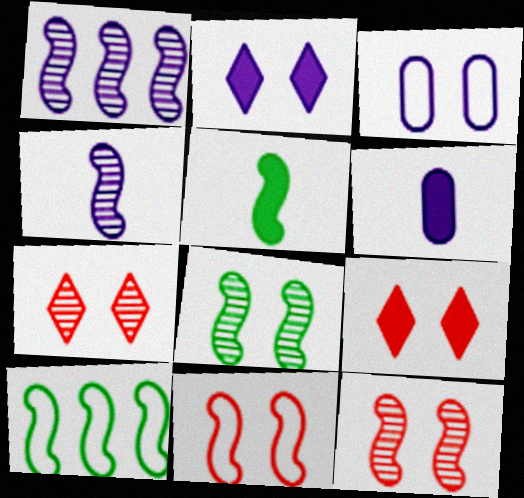[[1, 5, 11], 
[3, 8, 9], 
[5, 8, 10], 
[6, 7, 10]]